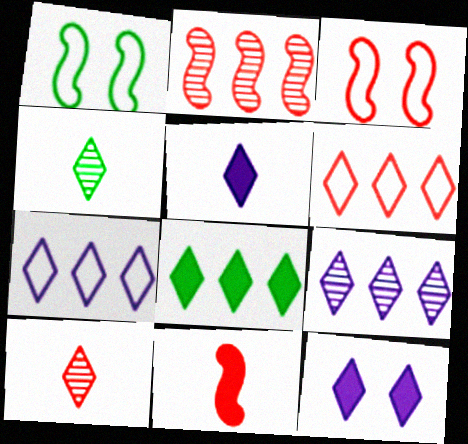[[2, 3, 11], 
[4, 6, 12], 
[6, 8, 9]]